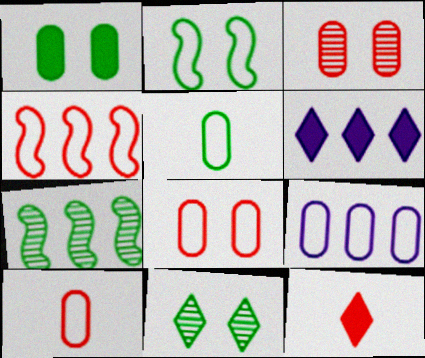[[1, 2, 11], 
[3, 4, 12], 
[5, 8, 9]]